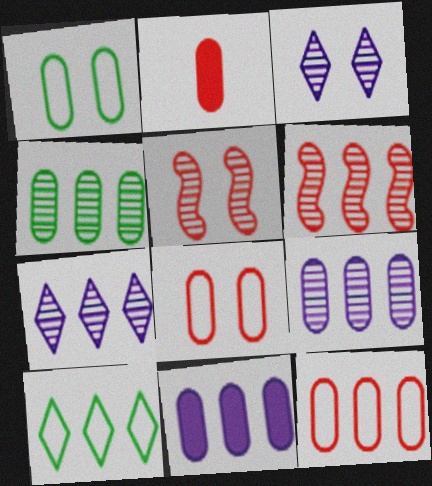[[1, 2, 9], 
[4, 6, 7], 
[4, 11, 12], 
[6, 10, 11]]